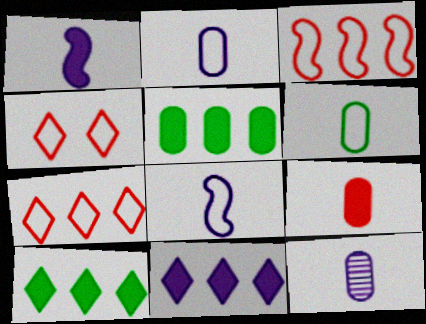[[6, 9, 12]]